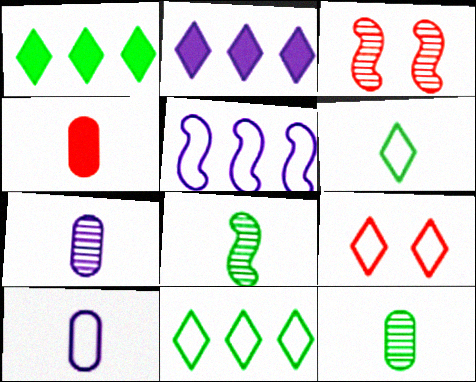[[1, 3, 10], 
[4, 10, 12]]